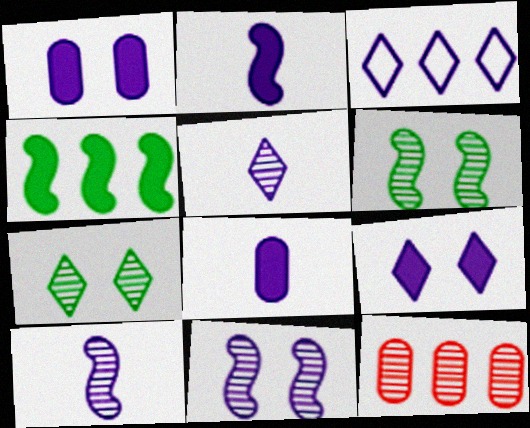[[1, 3, 10], 
[3, 4, 12], 
[3, 5, 9], 
[3, 8, 11], 
[5, 6, 12], 
[7, 10, 12]]